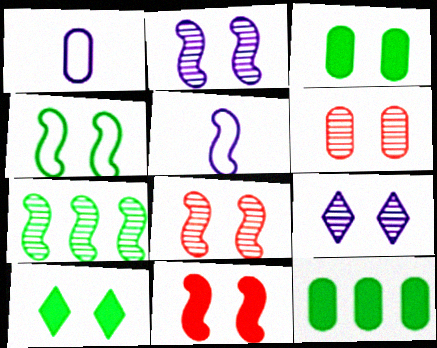[[1, 6, 12], 
[2, 4, 11], 
[5, 7, 11]]